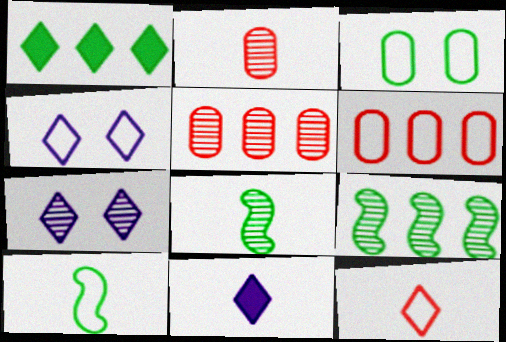[[1, 3, 8], 
[1, 7, 12], 
[2, 7, 9], 
[2, 10, 11], 
[4, 6, 10], 
[5, 7, 8]]